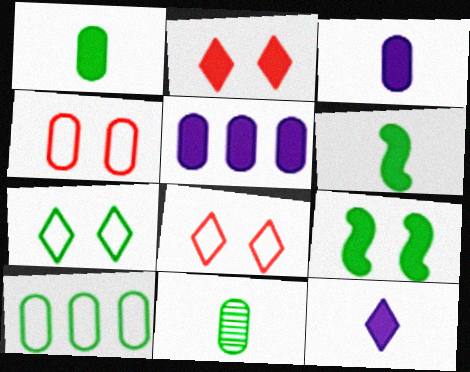[[2, 5, 6], 
[4, 5, 11]]